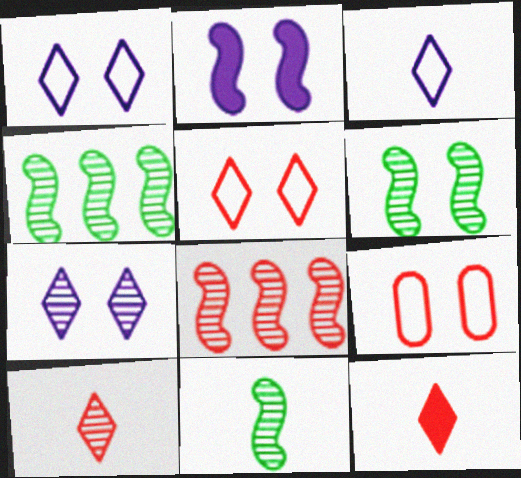[[4, 6, 11], 
[8, 9, 12]]